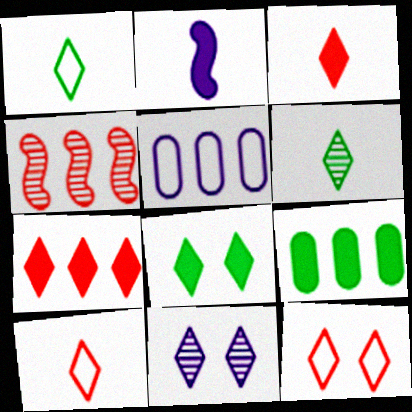[[1, 7, 11], 
[2, 5, 11], 
[8, 11, 12]]